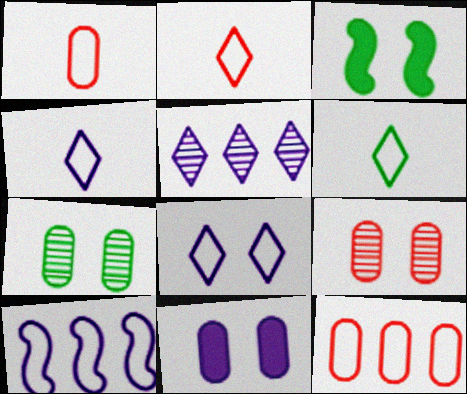[[1, 3, 5], 
[2, 4, 6], 
[3, 8, 9]]